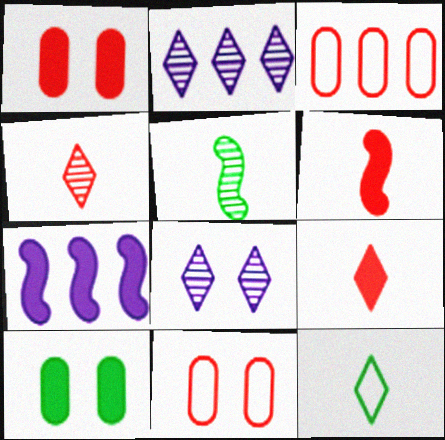[[7, 9, 10]]